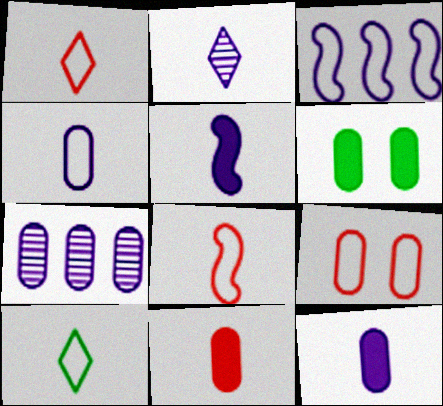[[2, 4, 5], 
[3, 9, 10], 
[4, 8, 10]]